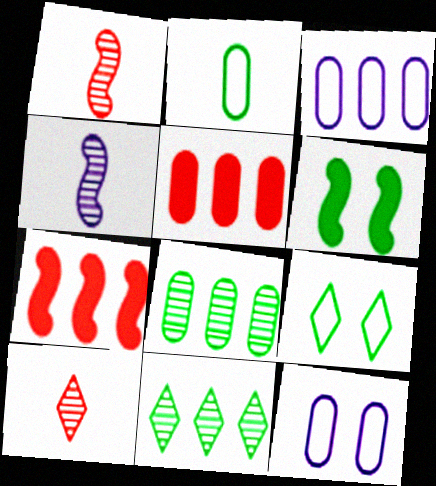[[2, 6, 11], 
[3, 5, 8], 
[3, 6, 10], 
[3, 7, 11], 
[4, 5, 9]]